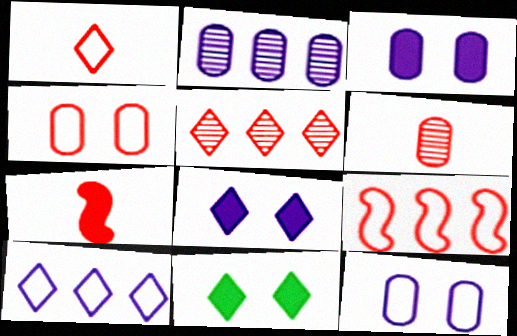[[1, 4, 9], 
[1, 6, 7], 
[4, 5, 7]]